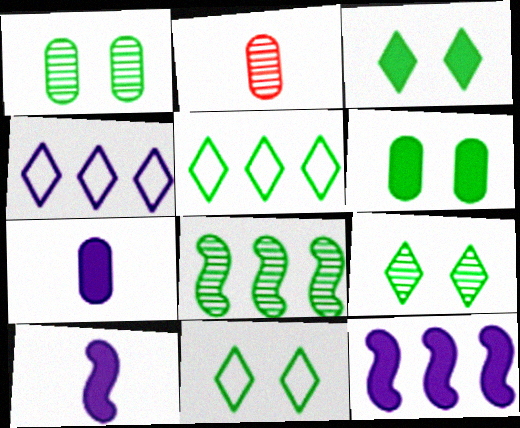[[2, 11, 12], 
[3, 9, 11]]